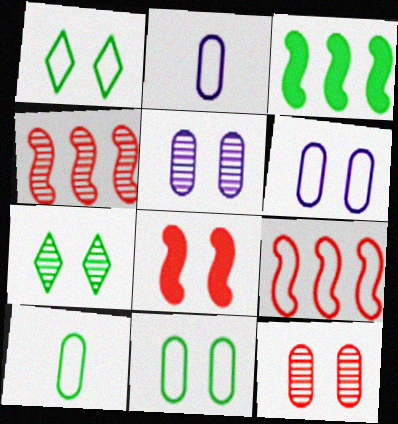[[1, 2, 9], 
[1, 5, 8], 
[3, 7, 10], 
[6, 7, 8]]